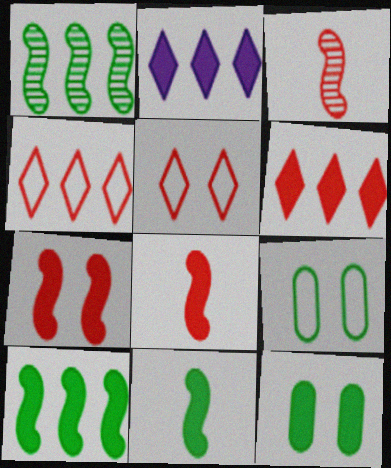[[2, 3, 9], 
[2, 8, 12]]